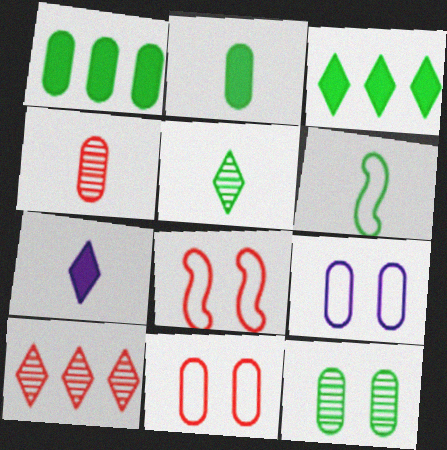[[1, 4, 9], 
[2, 5, 6], 
[3, 6, 12], 
[4, 6, 7]]